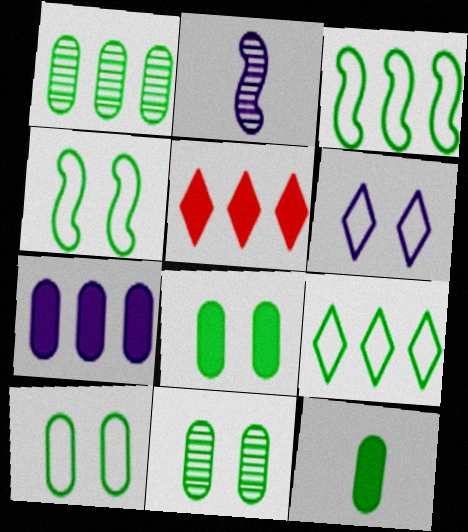[[1, 10, 12], 
[2, 5, 10], 
[2, 6, 7], 
[8, 10, 11]]